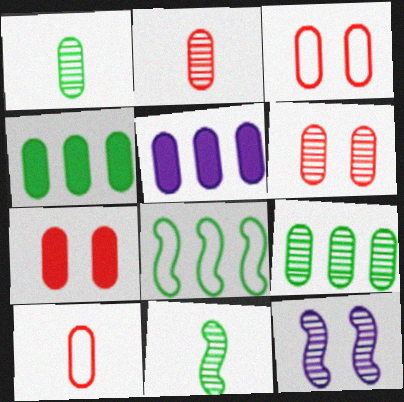[[1, 3, 5], 
[3, 6, 7]]